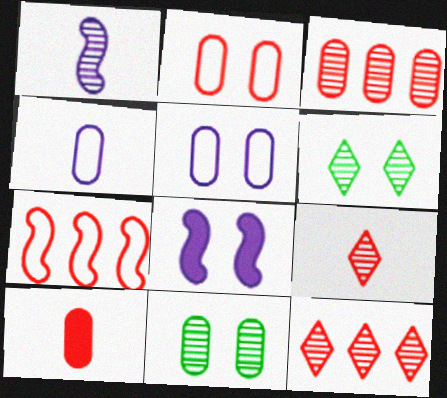[[1, 3, 6], 
[1, 11, 12], 
[2, 3, 10], 
[2, 6, 8]]